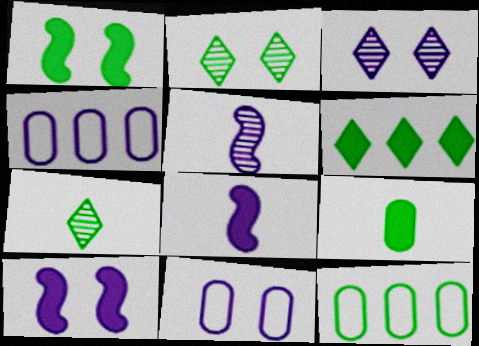[[1, 6, 9], 
[1, 7, 12], 
[3, 4, 8], 
[3, 10, 11]]